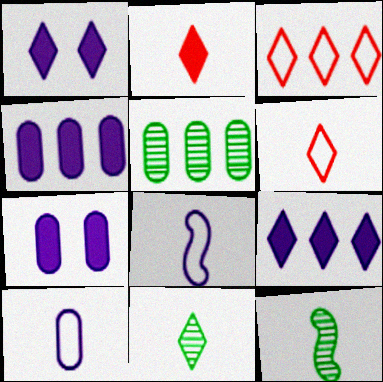[[1, 3, 11], 
[2, 10, 12], 
[3, 7, 12]]